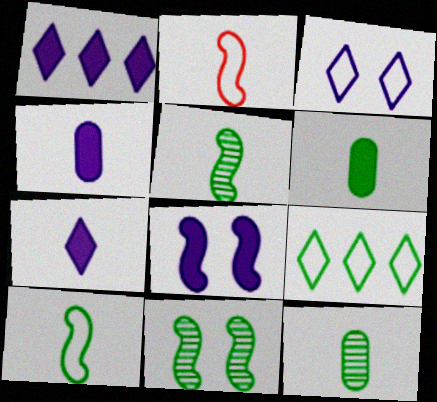[[1, 4, 8], 
[2, 7, 12], 
[6, 9, 11]]